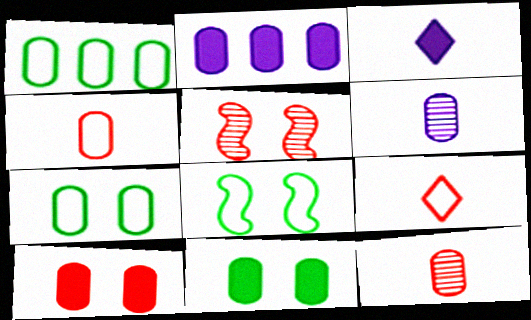[[1, 3, 5], 
[1, 6, 10], 
[2, 7, 12]]